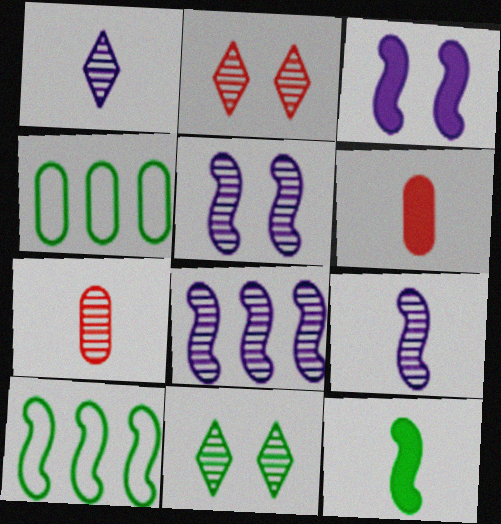[[4, 11, 12], 
[5, 8, 9], 
[7, 8, 11]]